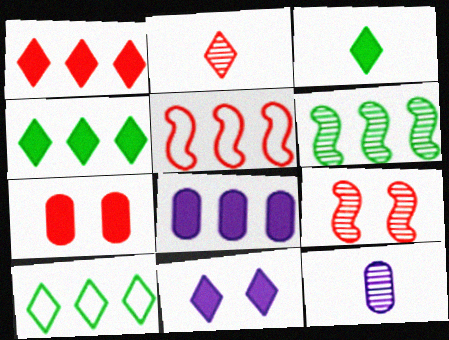[[1, 3, 11], 
[2, 5, 7], 
[2, 10, 11]]